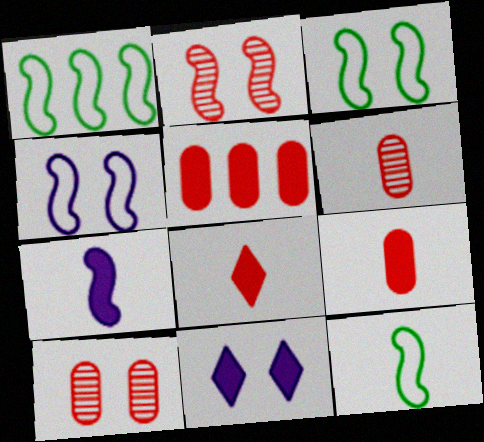[[1, 2, 7], 
[1, 3, 12], 
[1, 6, 11], 
[3, 10, 11]]